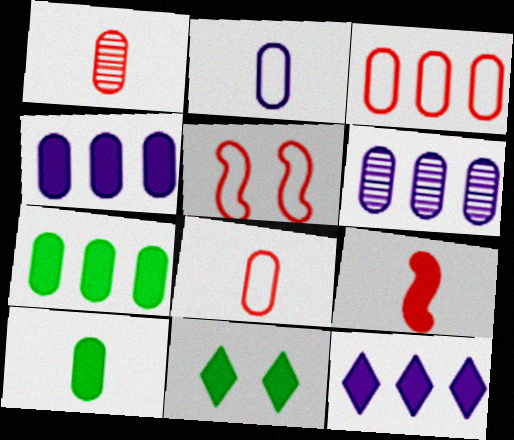[[1, 2, 10], 
[3, 6, 7], 
[4, 9, 11]]